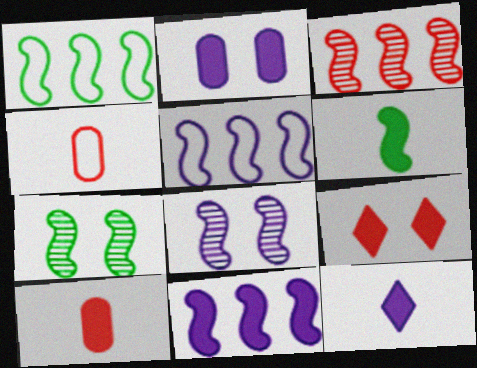[[1, 3, 11], 
[1, 6, 7], 
[2, 11, 12], 
[3, 4, 9], 
[6, 10, 12]]